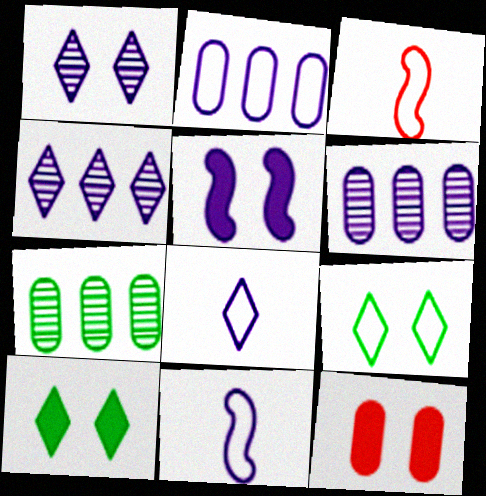[[2, 3, 9], 
[3, 6, 10], 
[5, 6, 8], 
[5, 10, 12]]